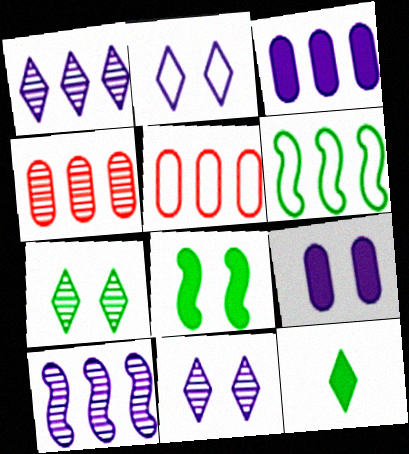[]